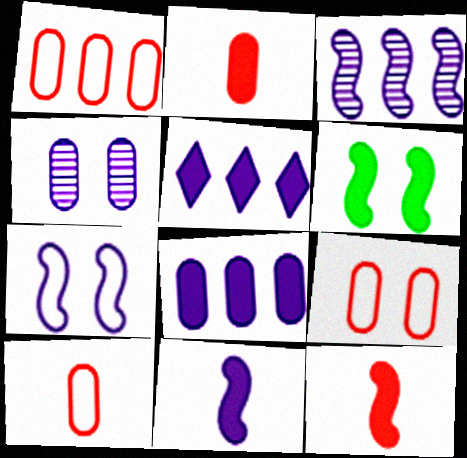[[1, 9, 10], 
[2, 5, 6], 
[3, 7, 11]]